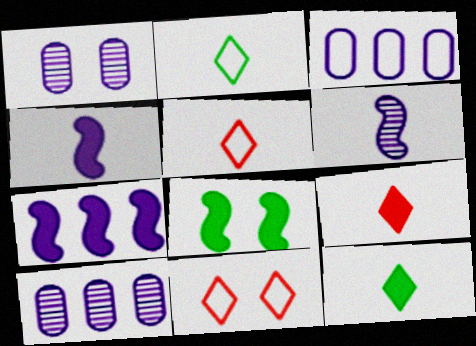[[1, 8, 11], 
[5, 8, 10]]